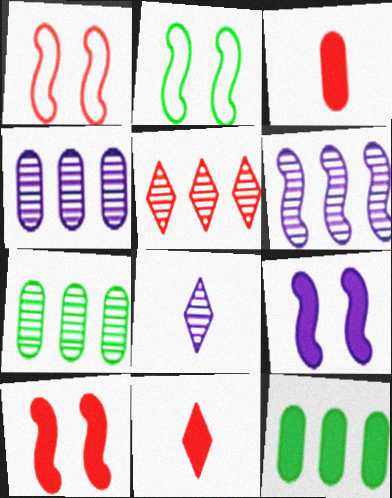[[1, 3, 5], 
[1, 8, 12], 
[2, 4, 11], 
[5, 6, 7], 
[9, 11, 12]]